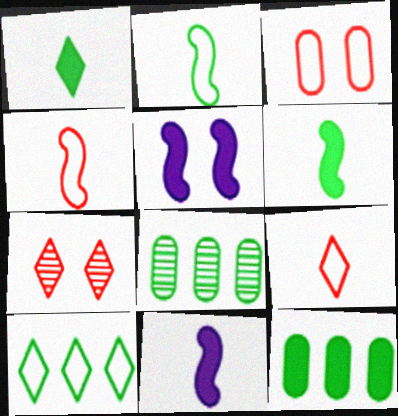[[5, 8, 9]]